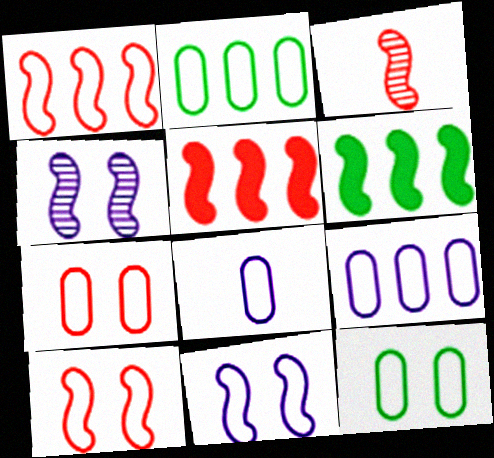[[2, 7, 8], 
[3, 5, 10], 
[3, 6, 11]]